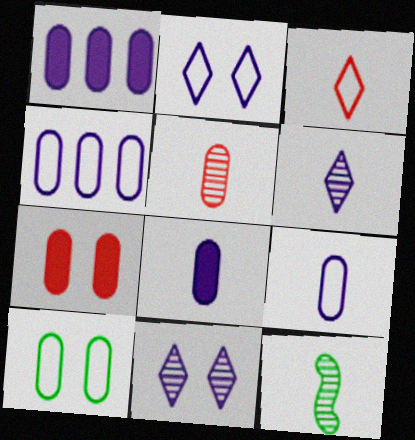[[1, 5, 10], 
[3, 8, 12], 
[5, 6, 12]]